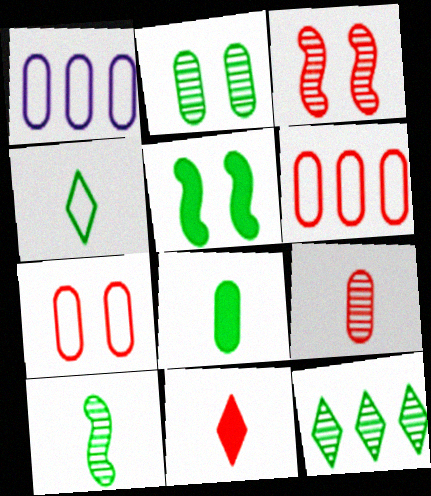[[2, 10, 12], 
[3, 6, 11], 
[4, 8, 10]]